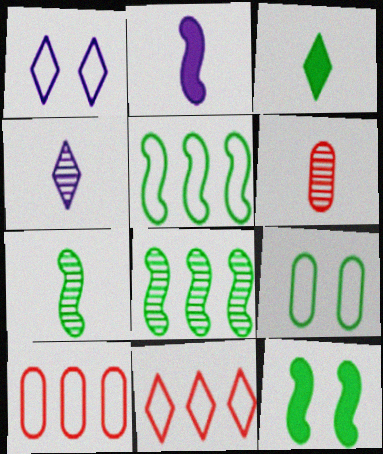[[3, 8, 9], 
[4, 6, 7], 
[4, 10, 12], 
[5, 7, 12]]